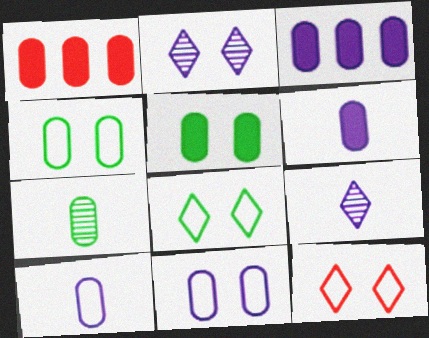[[1, 5, 6], 
[1, 7, 11]]